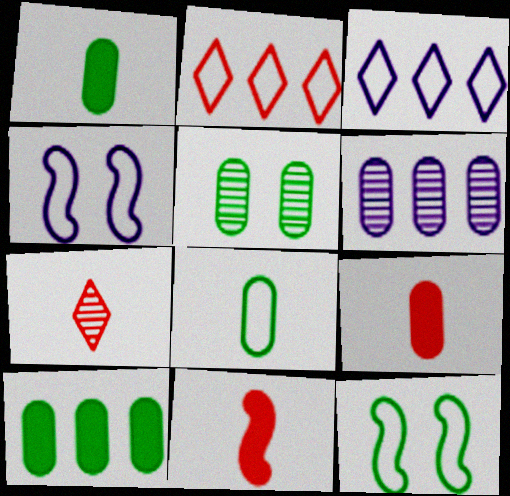[[2, 4, 8], 
[3, 5, 11], 
[4, 7, 10], 
[5, 8, 10]]